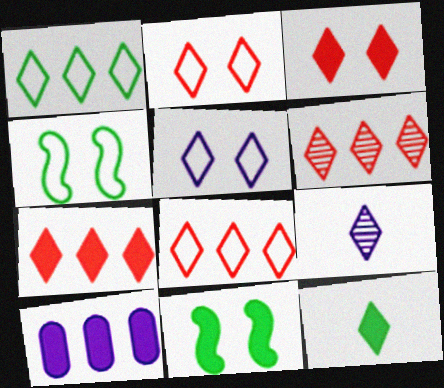[[1, 3, 9], 
[5, 6, 12], 
[6, 7, 8]]